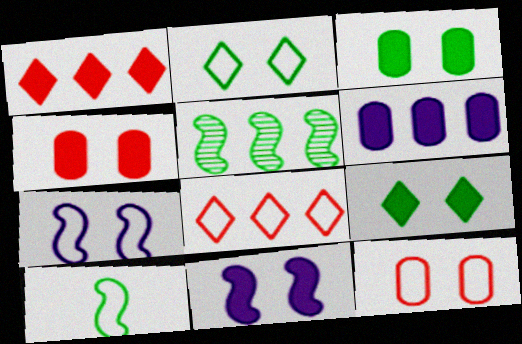[[2, 7, 12], 
[4, 9, 11], 
[5, 6, 8]]